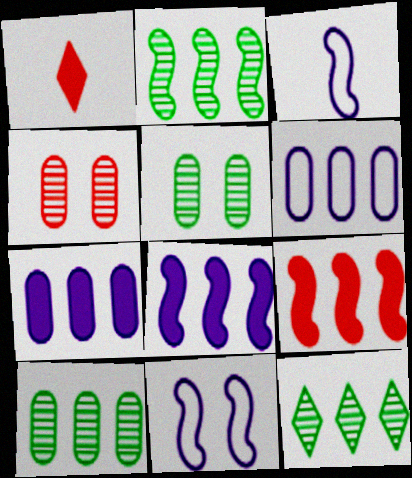[[1, 10, 11], 
[2, 10, 12], 
[6, 9, 12]]